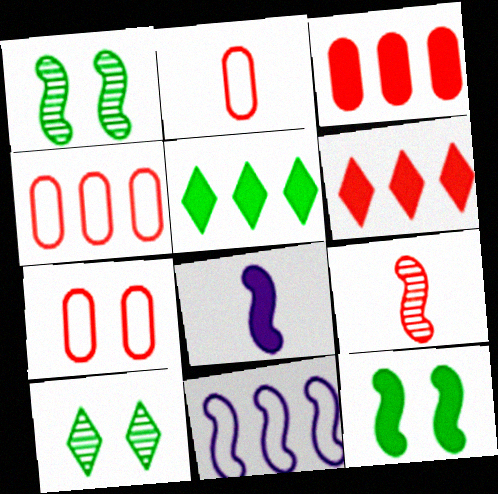[[2, 4, 7], 
[4, 8, 10], 
[6, 7, 9], 
[9, 11, 12]]